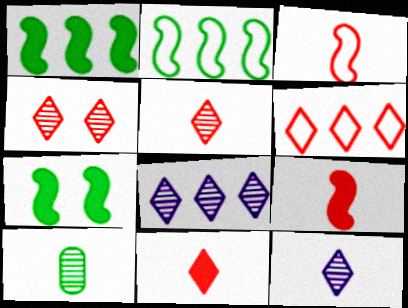[[4, 6, 11]]